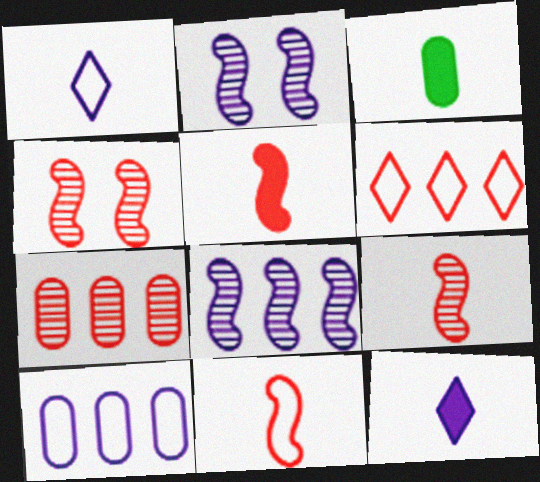[[1, 3, 9], 
[2, 3, 6], 
[2, 10, 12], 
[3, 5, 12], 
[5, 9, 11]]